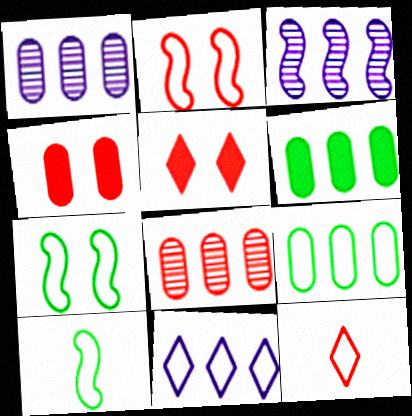[[1, 5, 10]]